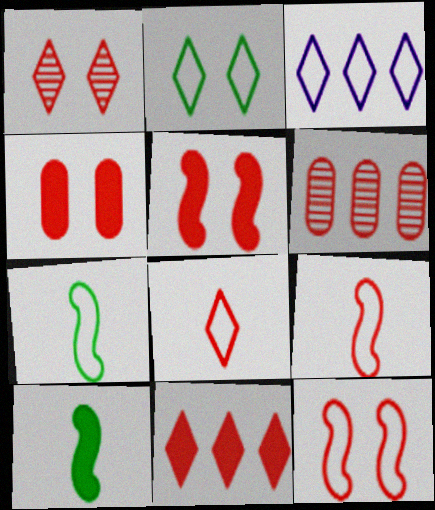[[1, 4, 12], 
[1, 8, 11], 
[2, 3, 8], 
[5, 6, 8]]